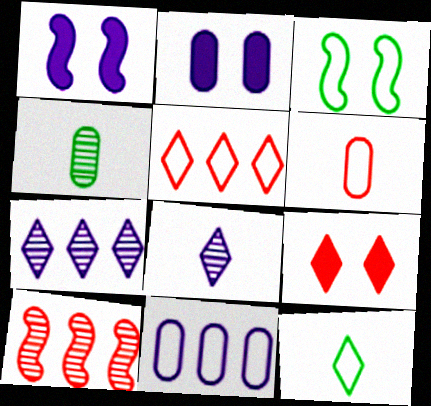[[1, 4, 5], 
[1, 8, 11], 
[2, 10, 12], 
[6, 9, 10], 
[7, 9, 12]]